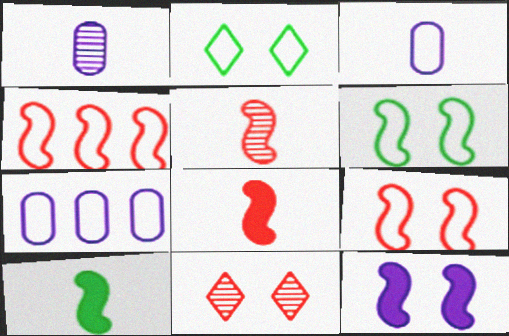[[2, 3, 4], 
[7, 10, 11]]